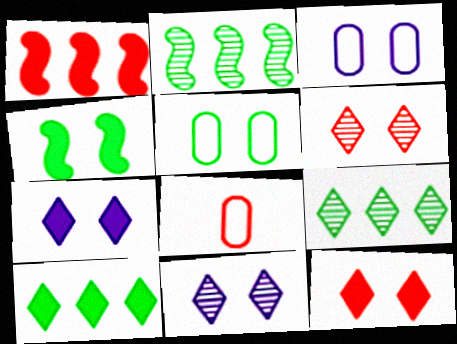[[1, 6, 8], 
[2, 7, 8], 
[3, 4, 6]]